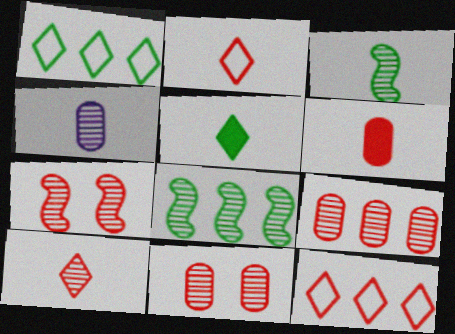[[3, 4, 10], 
[6, 7, 12], 
[7, 9, 10]]